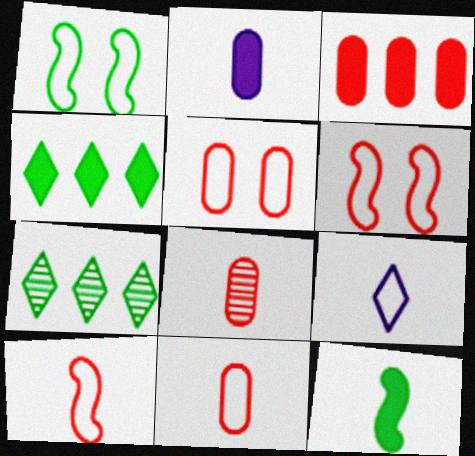[[2, 6, 7], 
[3, 5, 8], 
[8, 9, 12]]